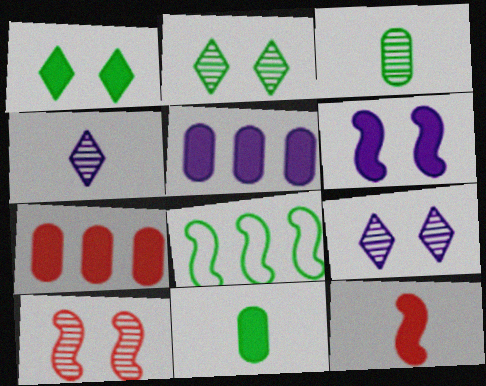[[1, 3, 8], 
[1, 5, 12], 
[2, 8, 11]]